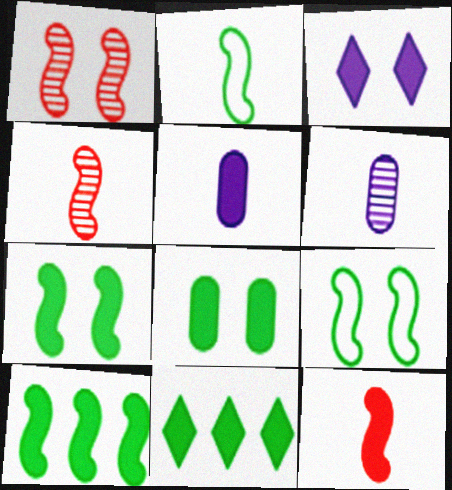[]